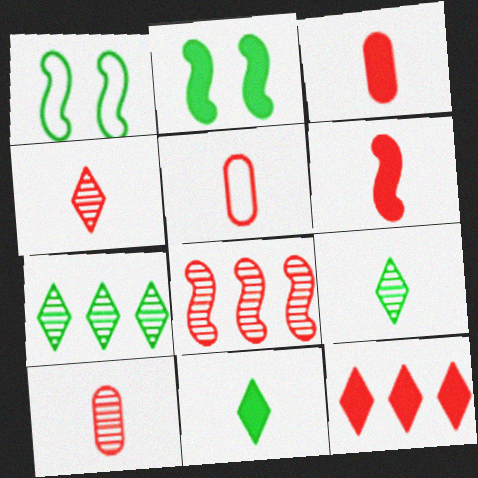[[3, 5, 10], 
[4, 5, 6]]